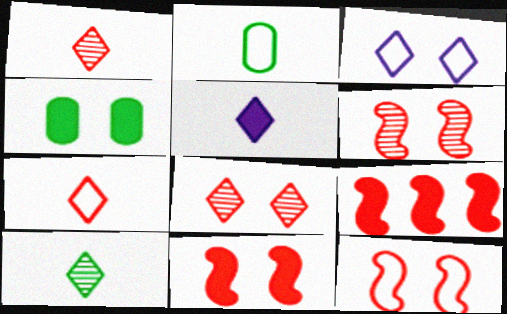[[3, 4, 6], 
[4, 5, 9], 
[5, 7, 10], 
[6, 11, 12]]